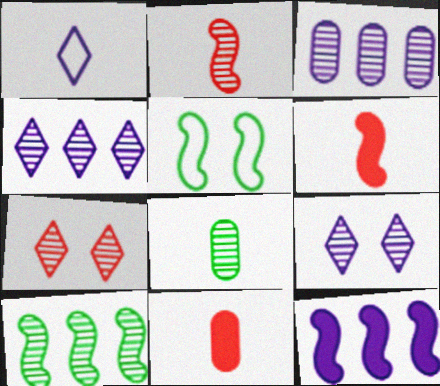[[1, 6, 8], 
[2, 5, 12], 
[4, 5, 11]]